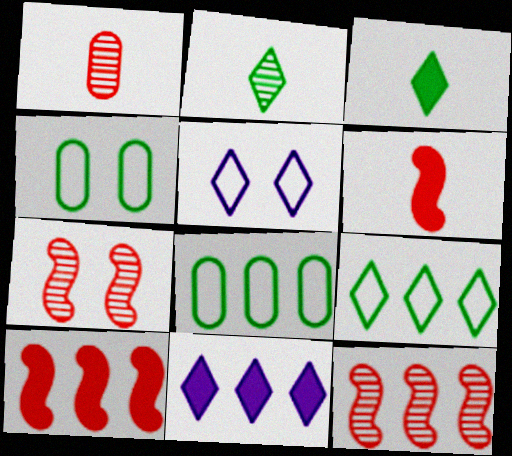[[8, 11, 12]]